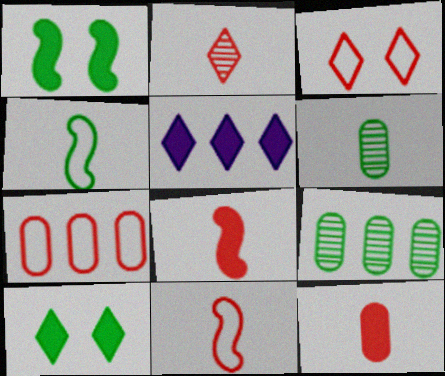[[1, 5, 12], 
[2, 11, 12], 
[3, 7, 11], 
[4, 9, 10]]